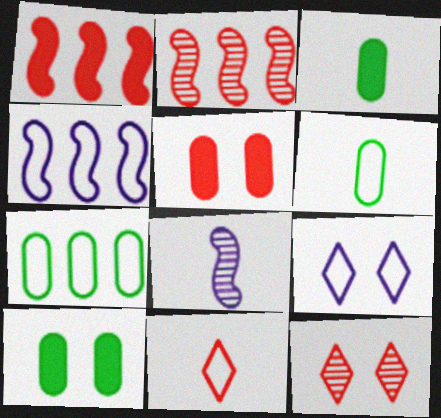[[2, 3, 9], 
[2, 5, 11], 
[3, 4, 12], 
[3, 8, 11]]